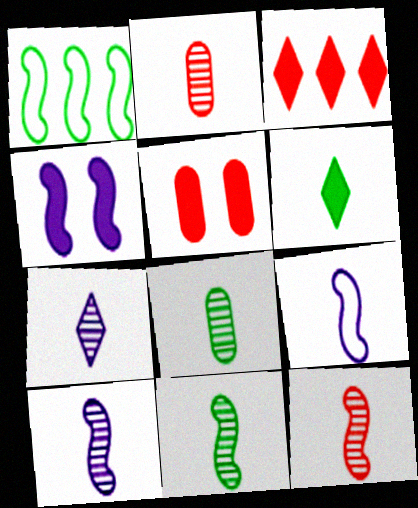[[1, 4, 12], 
[1, 5, 7], 
[2, 6, 9], 
[2, 7, 11], 
[7, 8, 12], 
[10, 11, 12]]